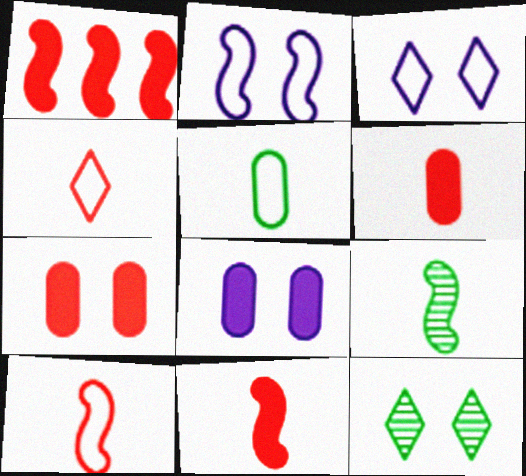[[1, 2, 9], 
[2, 7, 12]]